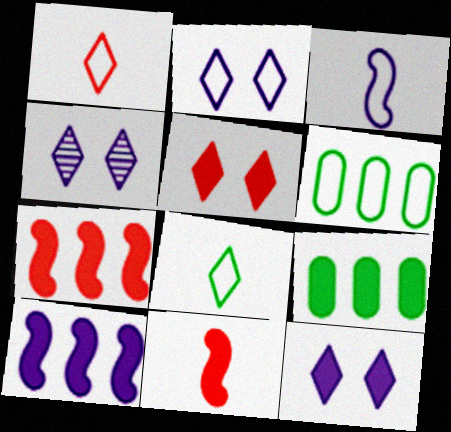[[2, 4, 12], 
[4, 6, 11], 
[9, 11, 12]]